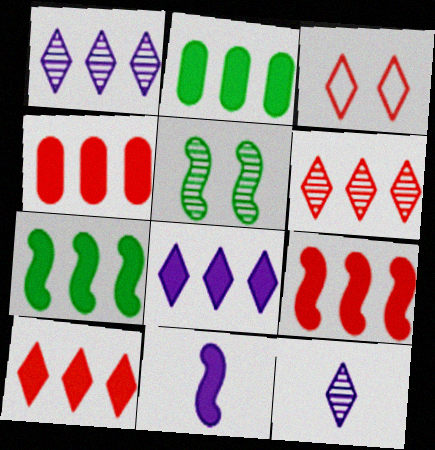[[2, 8, 9], 
[4, 7, 8], 
[4, 9, 10]]